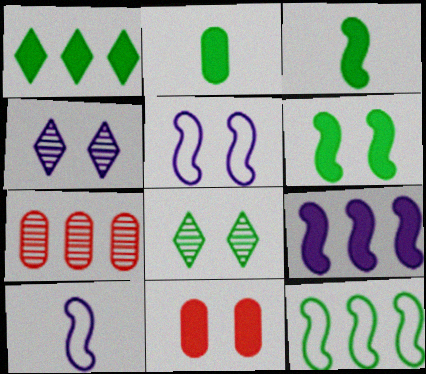[[1, 2, 6], 
[2, 8, 12], 
[5, 8, 11]]